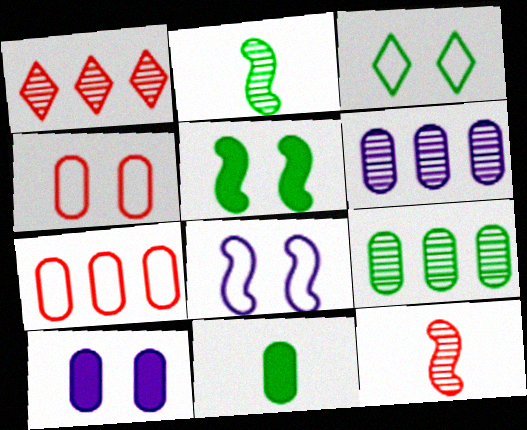[[1, 8, 11], 
[3, 4, 8], 
[4, 6, 11]]